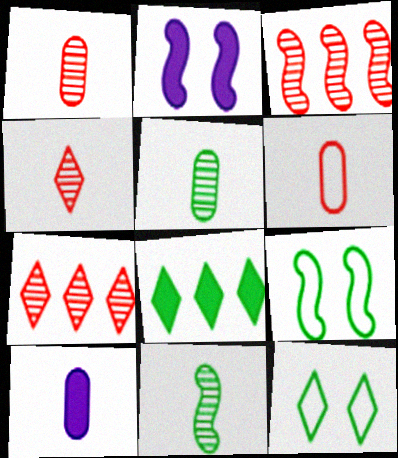[[3, 10, 12], 
[5, 6, 10], 
[5, 8, 9], 
[7, 9, 10]]